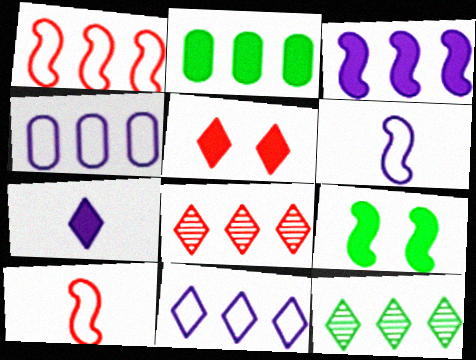[]